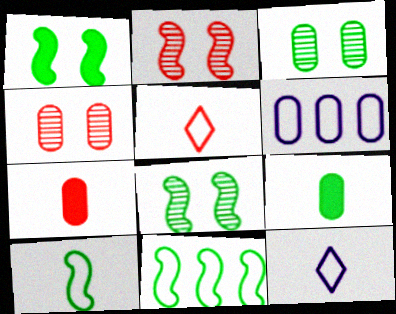[[3, 6, 7], 
[4, 6, 9]]